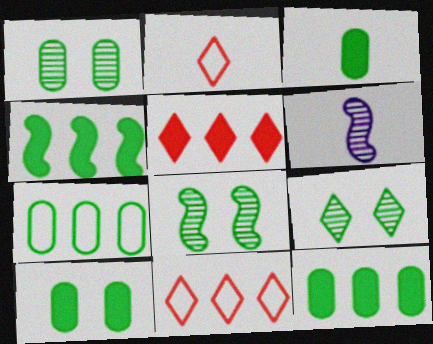[[1, 3, 7], 
[1, 8, 9], 
[2, 3, 6], 
[3, 10, 12], 
[6, 10, 11]]